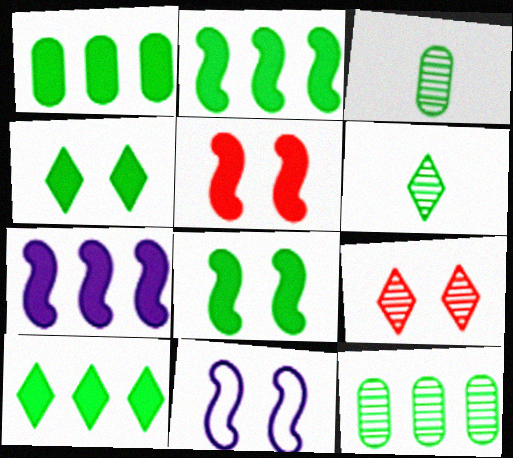[[1, 2, 10]]